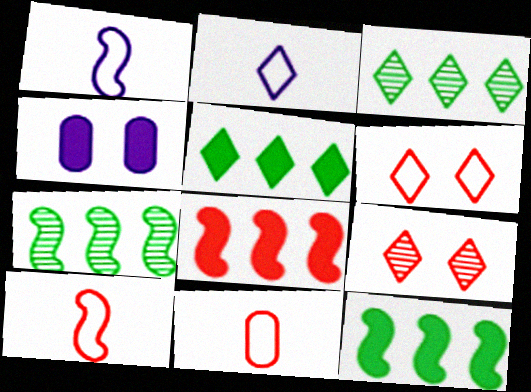[[2, 5, 9], 
[3, 4, 10], 
[8, 9, 11]]